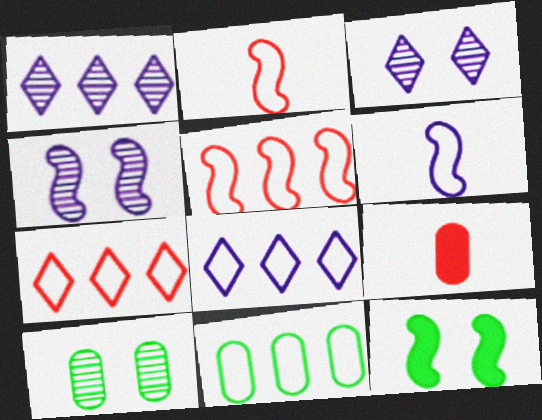[[5, 8, 11]]